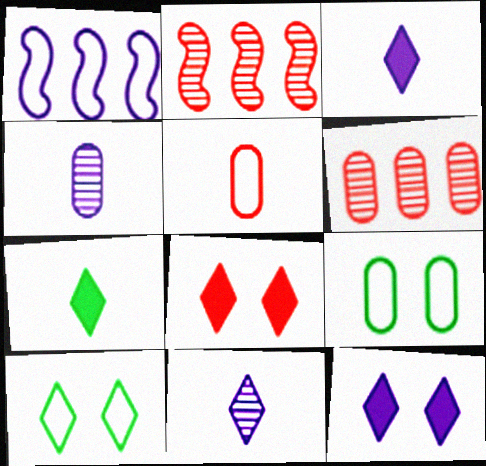[[1, 4, 12], 
[1, 5, 10], 
[2, 3, 9], 
[2, 5, 8]]